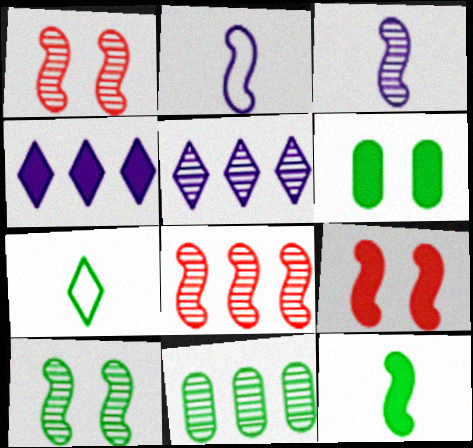[[3, 8, 10], 
[5, 8, 11]]